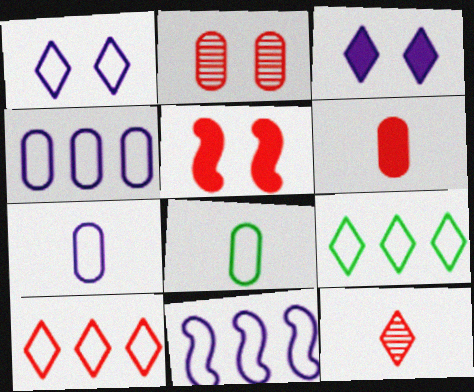[[1, 7, 11], 
[3, 9, 12]]